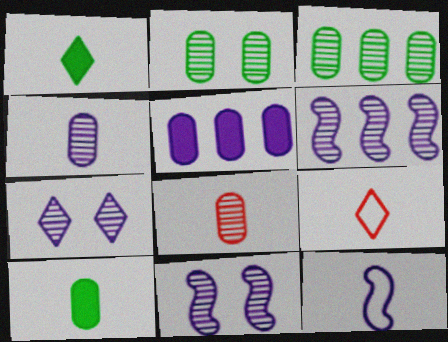[[1, 8, 12], 
[4, 6, 7], 
[5, 7, 12]]